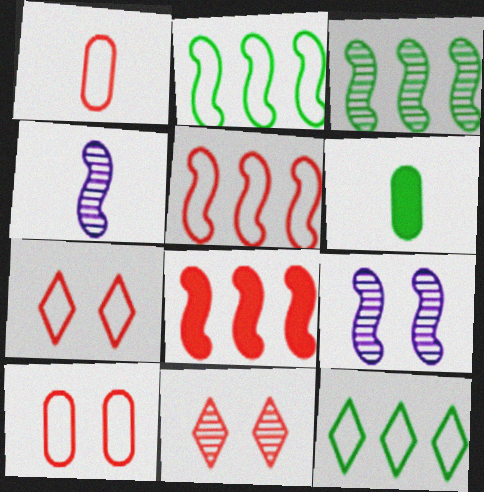[[1, 5, 7], 
[1, 8, 11]]